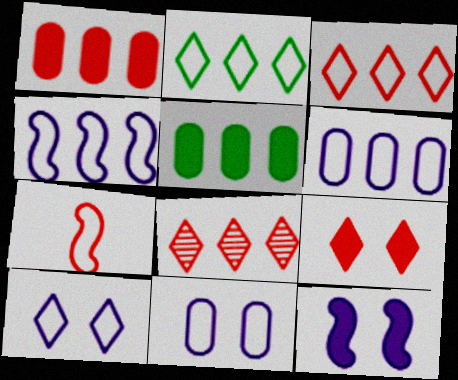[[2, 7, 11], 
[4, 5, 8]]